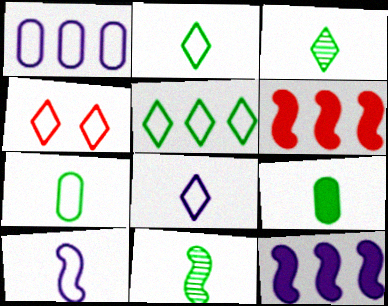[[2, 9, 11], 
[4, 5, 8]]